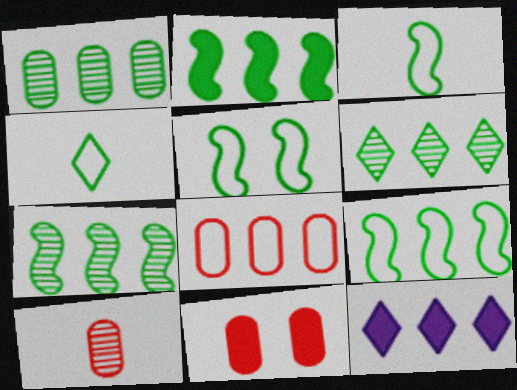[[1, 6, 7], 
[2, 7, 9], 
[3, 5, 9], 
[5, 10, 12], 
[7, 8, 12], 
[8, 10, 11]]